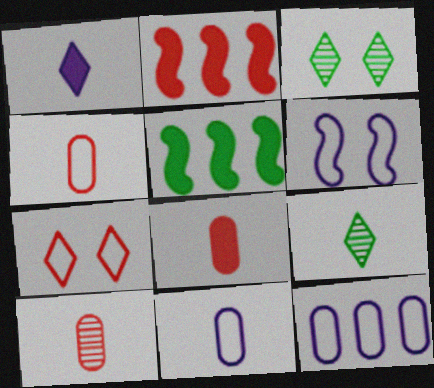[[2, 3, 11], 
[2, 7, 10], 
[4, 8, 10]]